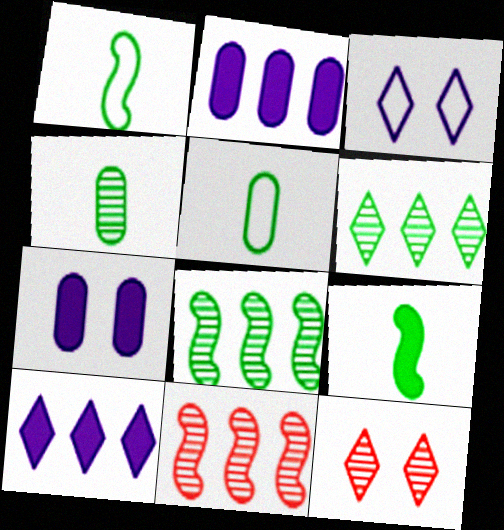[[1, 2, 12]]